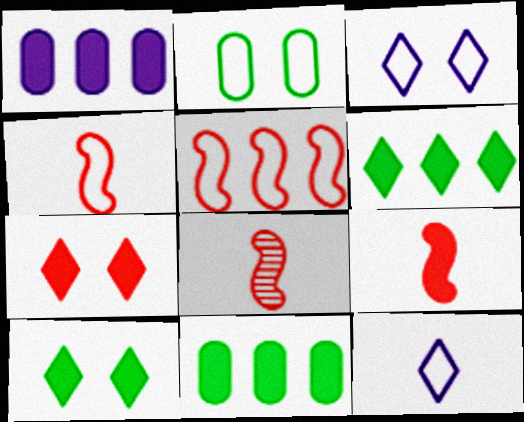[[1, 9, 10], 
[2, 5, 12], 
[3, 8, 11], 
[4, 8, 9]]